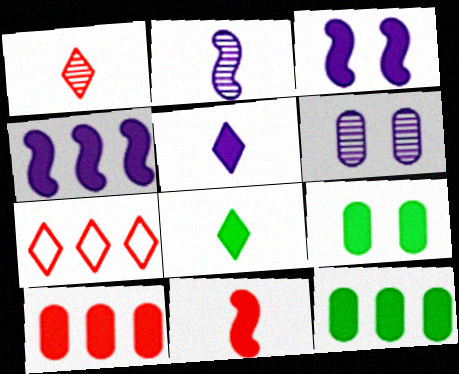[[2, 7, 9], 
[3, 8, 10]]